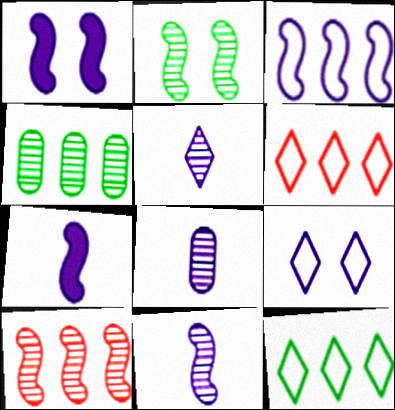[[1, 3, 11], 
[2, 10, 11], 
[5, 8, 11]]